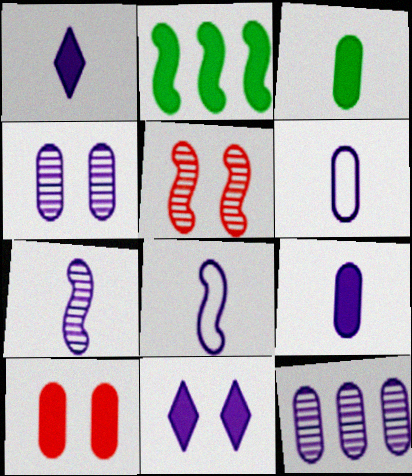[[1, 2, 10], 
[1, 6, 7], 
[2, 5, 8], 
[8, 11, 12]]